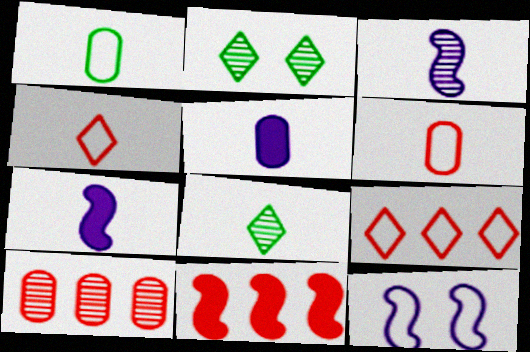[[1, 9, 12], 
[2, 3, 10], 
[6, 7, 8], 
[9, 10, 11]]